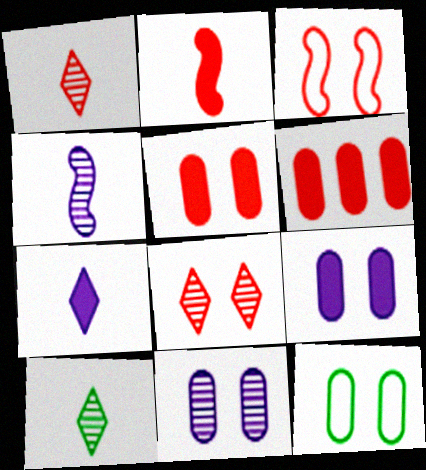[[1, 3, 6], 
[3, 5, 8], 
[5, 11, 12]]